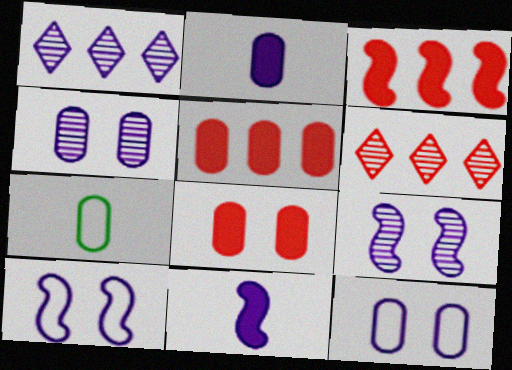[[1, 2, 10], 
[1, 11, 12], 
[4, 5, 7]]